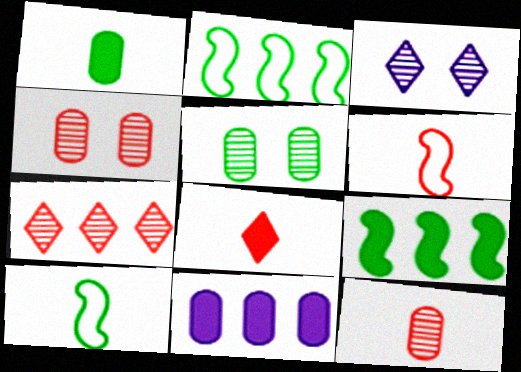[[2, 7, 11], 
[6, 8, 12]]